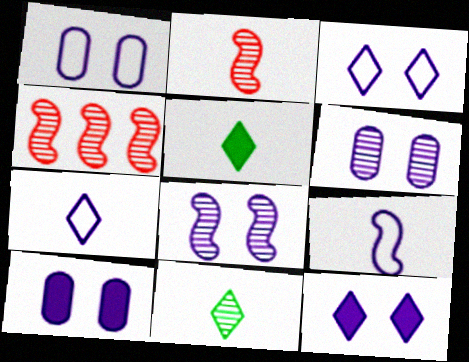[[1, 4, 5], 
[1, 6, 10], 
[1, 8, 12], 
[3, 8, 10], 
[4, 6, 11]]